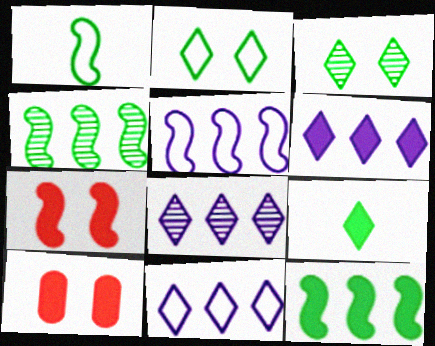[[1, 8, 10], 
[6, 8, 11]]